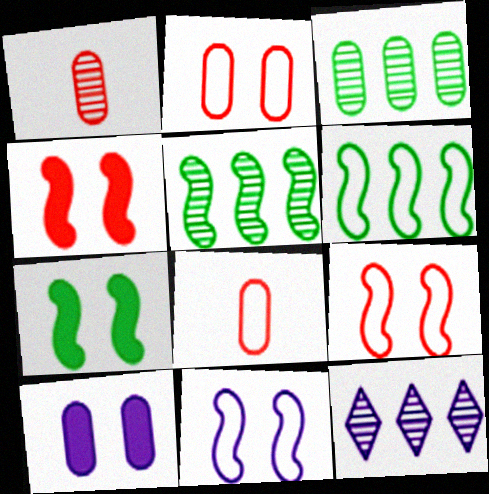[[3, 8, 10], 
[7, 8, 12]]